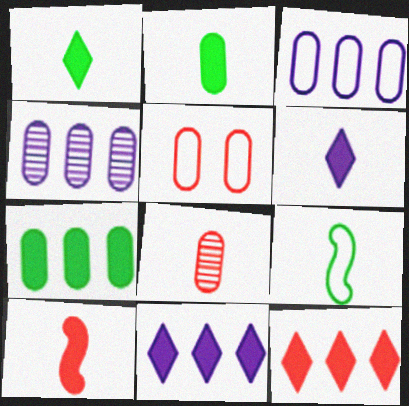[[2, 4, 5], 
[2, 6, 10], 
[6, 8, 9]]